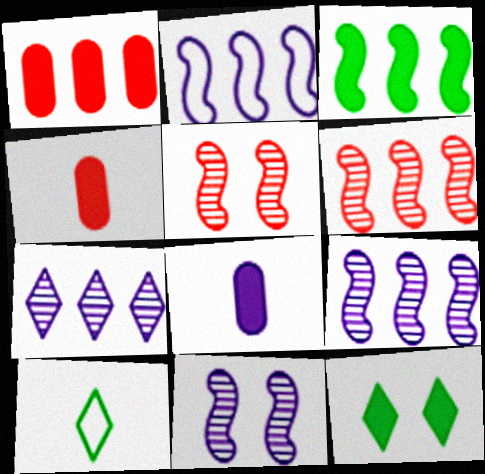[[1, 10, 11], 
[2, 3, 6]]